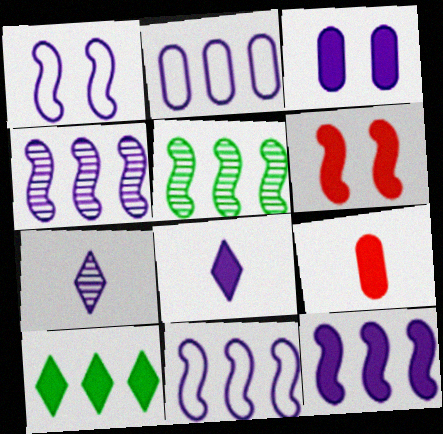[[3, 7, 11], 
[3, 8, 12], 
[4, 11, 12]]